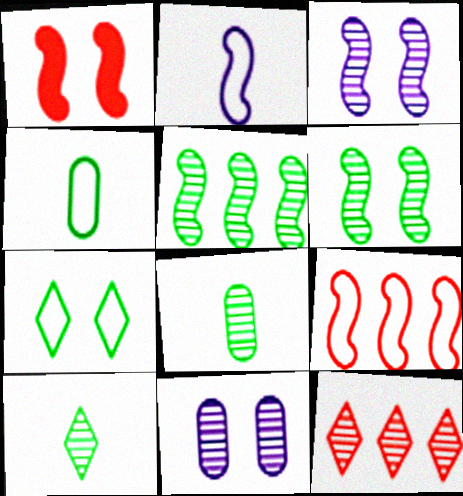[[1, 2, 5], 
[1, 7, 11], 
[3, 8, 12]]